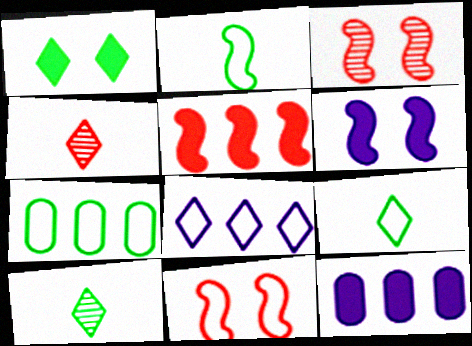[[1, 4, 8], 
[3, 9, 12], 
[4, 6, 7], 
[10, 11, 12]]